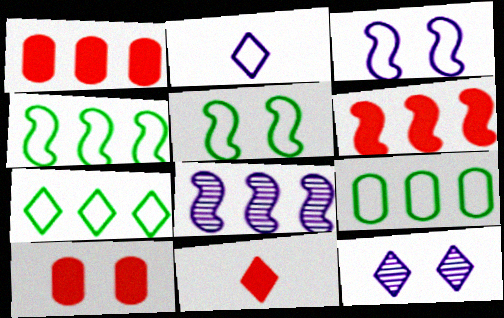[[1, 7, 8], 
[4, 6, 8], 
[4, 7, 9], 
[5, 10, 12], 
[6, 10, 11], 
[7, 11, 12]]